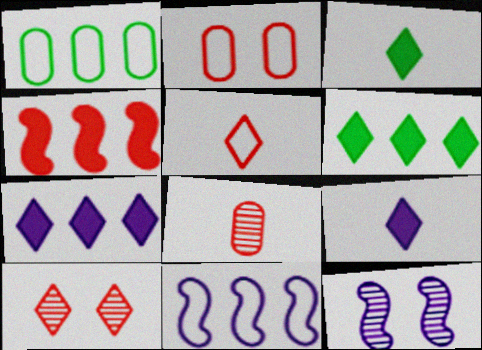[]